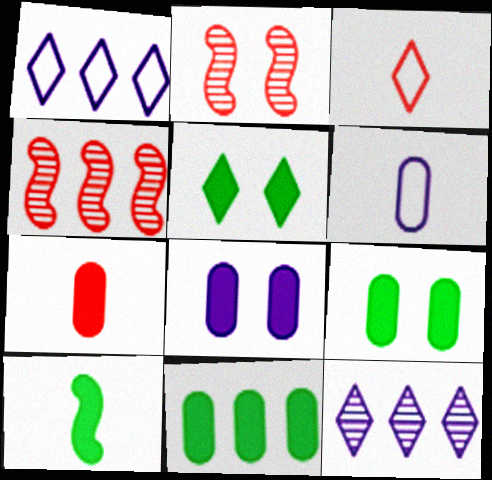[[1, 4, 11], 
[3, 5, 12], 
[4, 5, 6], 
[5, 10, 11], 
[7, 8, 11]]